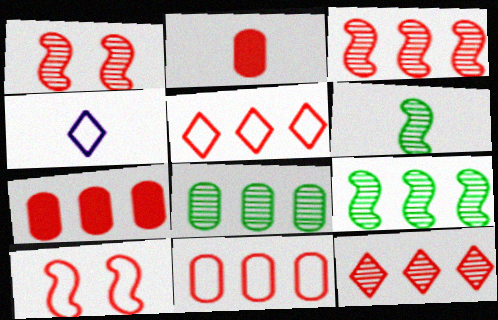[[1, 2, 5], 
[2, 4, 6], 
[2, 10, 12], 
[3, 5, 7]]